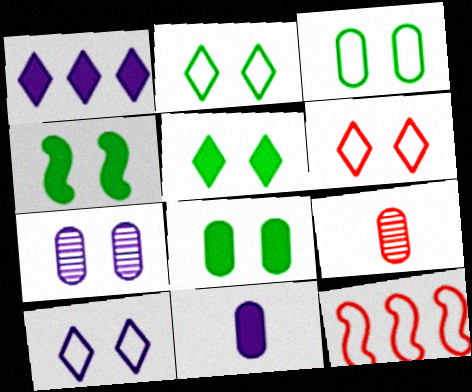[[2, 6, 10], 
[4, 5, 8], 
[4, 6, 7]]